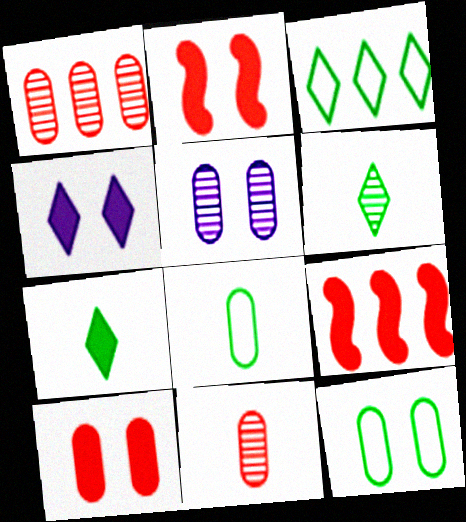[[5, 10, 12]]